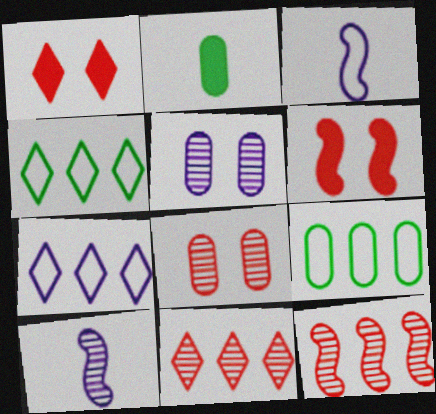[[1, 9, 10]]